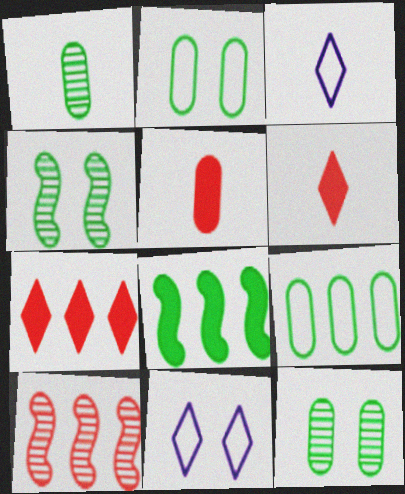[]